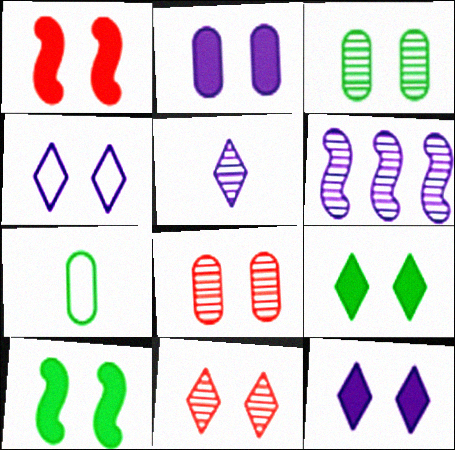[[1, 2, 9], 
[1, 3, 4], 
[4, 8, 10], 
[4, 9, 11]]